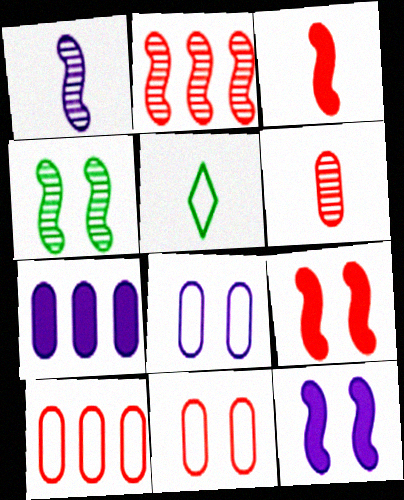[[1, 2, 4]]